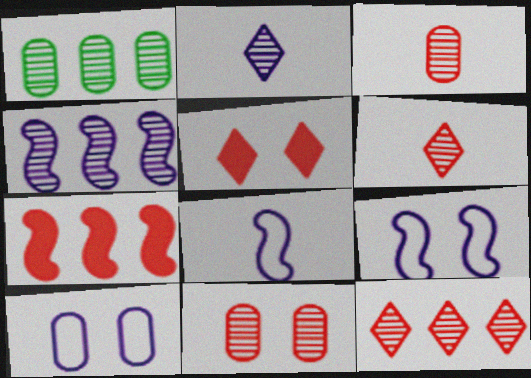[[1, 4, 12], 
[1, 5, 8]]